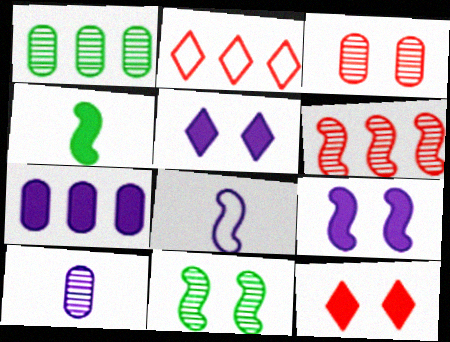[[1, 3, 10], 
[1, 8, 12], 
[4, 7, 12]]